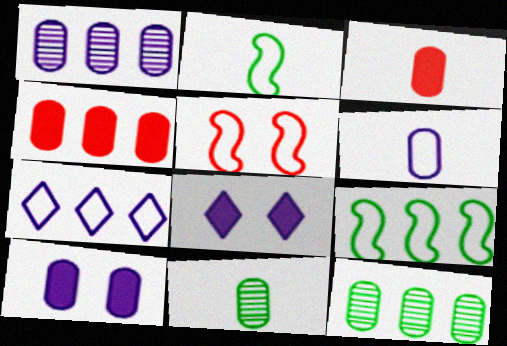[[1, 6, 10], 
[3, 6, 11]]